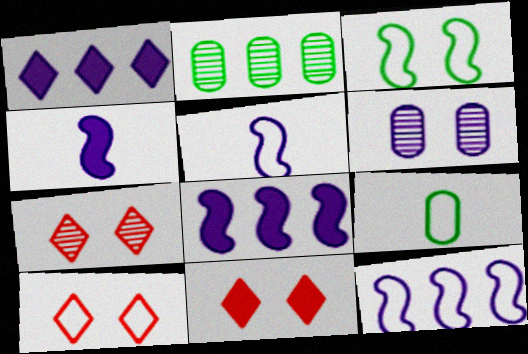[[1, 5, 6], 
[2, 4, 10], 
[2, 5, 11], 
[3, 6, 11], 
[7, 8, 9], 
[7, 10, 11], 
[9, 10, 12]]